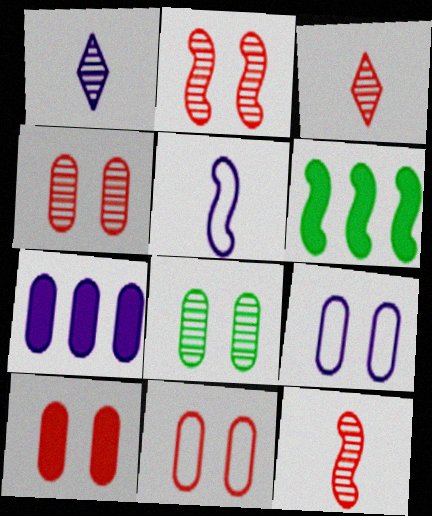[[1, 6, 11], 
[2, 5, 6], 
[3, 6, 9], 
[4, 10, 11], 
[8, 9, 10]]